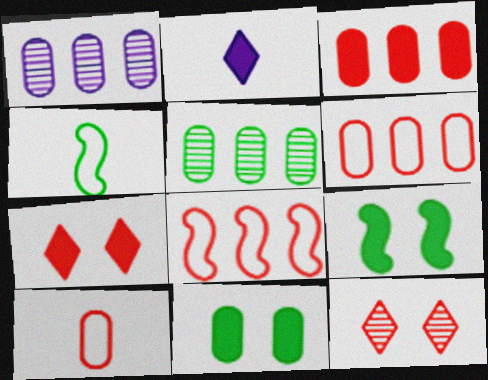[[1, 4, 7], 
[1, 10, 11], 
[2, 3, 9]]